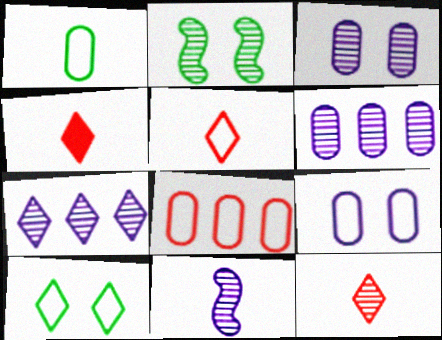[[1, 4, 11], 
[1, 8, 9], 
[2, 6, 12], 
[3, 7, 11], 
[4, 5, 12], 
[4, 7, 10]]